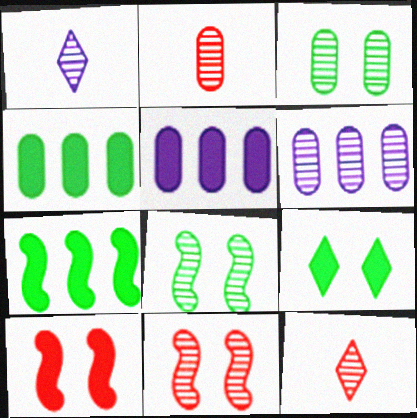[[2, 3, 6], 
[6, 8, 12]]